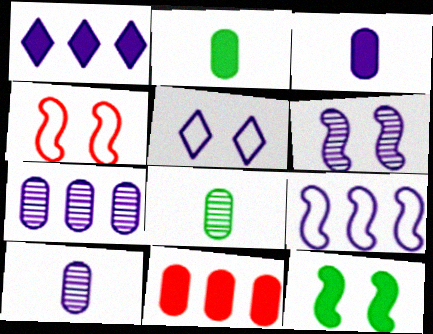[[1, 4, 8], 
[1, 7, 9], 
[4, 6, 12]]